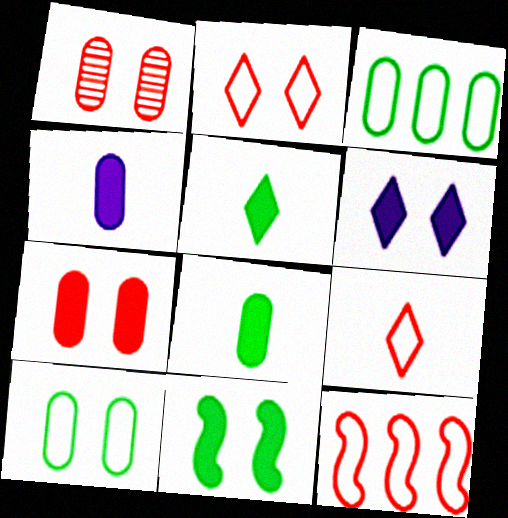[[1, 3, 4], 
[6, 7, 11]]